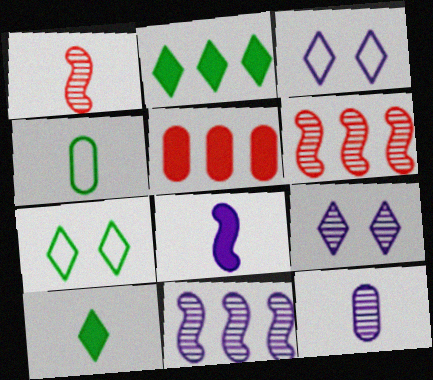[[9, 11, 12]]